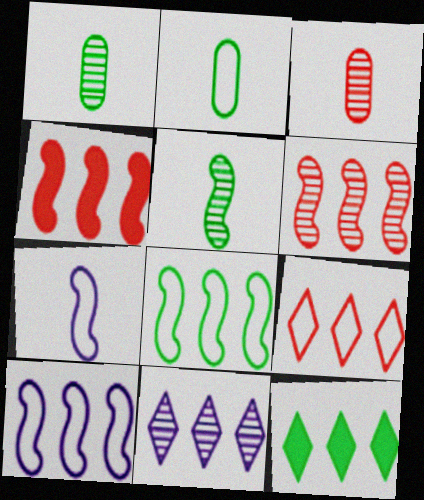[[9, 11, 12]]